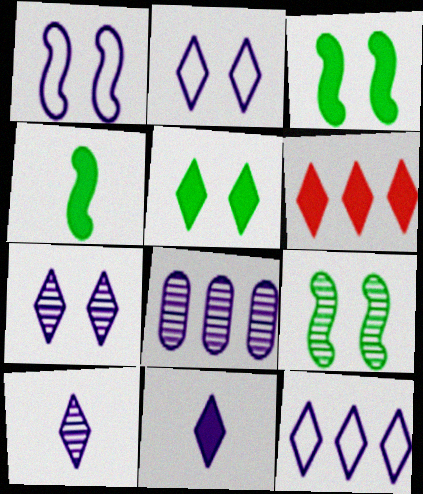[[1, 8, 11], 
[5, 6, 11], 
[7, 11, 12]]